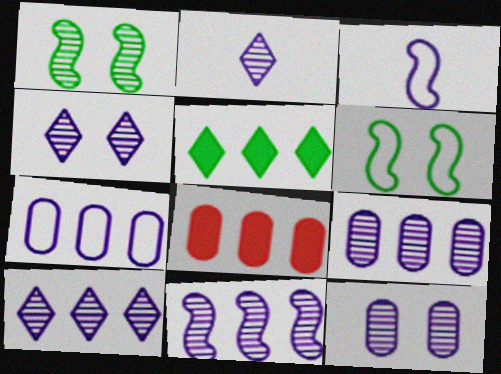[[2, 4, 10], 
[2, 6, 8], 
[2, 11, 12], 
[9, 10, 11]]